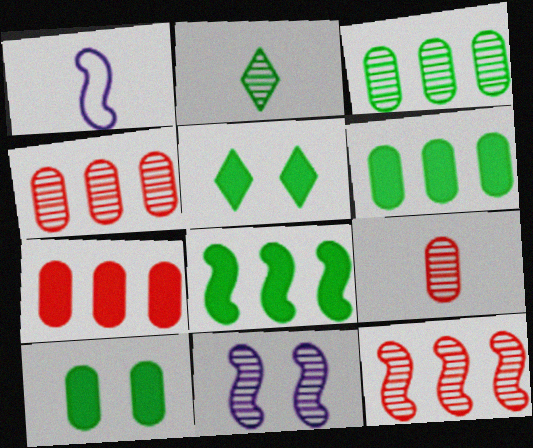[[1, 4, 5], 
[2, 4, 11]]